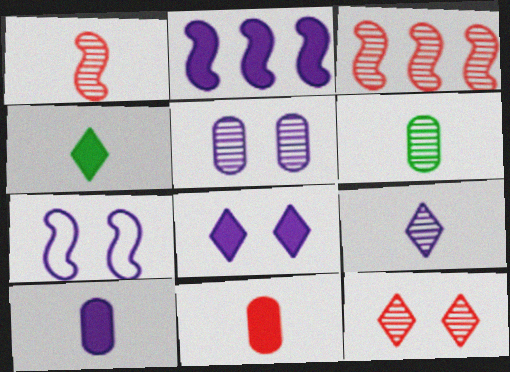[[1, 6, 9], 
[2, 8, 10], 
[5, 7, 8]]